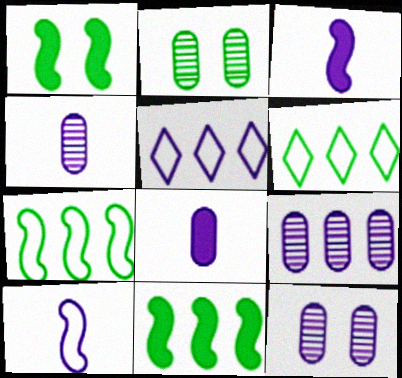[[3, 5, 12], 
[4, 9, 12]]